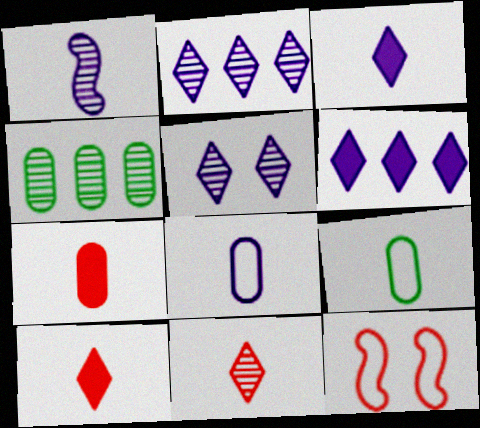[[1, 3, 8], 
[1, 9, 10], 
[3, 4, 12]]